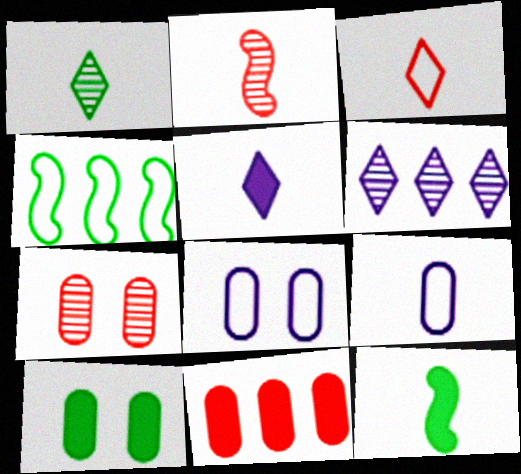[[1, 3, 5], 
[1, 4, 10], 
[3, 4, 8], 
[4, 5, 7], 
[4, 6, 11], 
[7, 8, 10]]